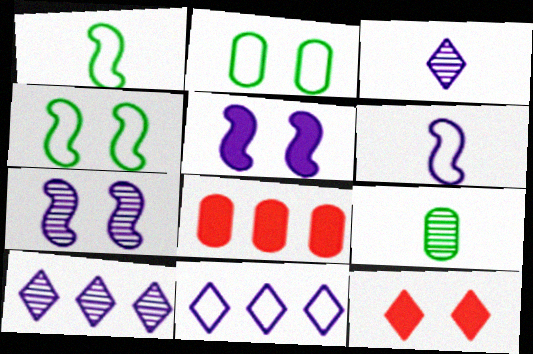[[2, 7, 12], 
[3, 4, 8]]